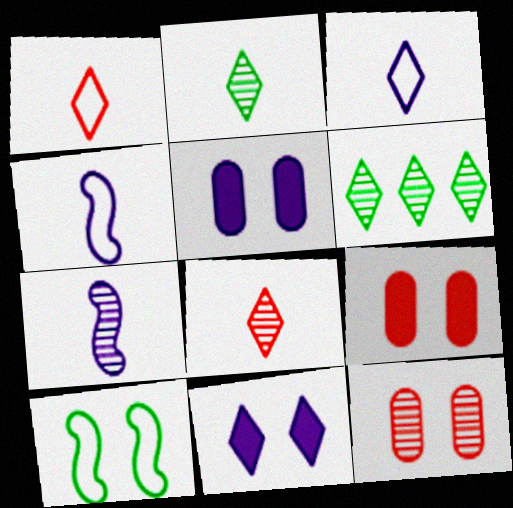[[1, 6, 11], 
[4, 6, 9], 
[6, 7, 12], 
[10, 11, 12]]